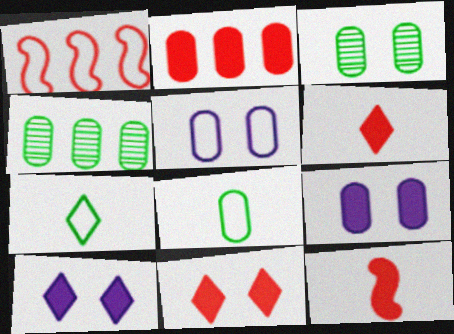[[1, 5, 7], 
[2, 11, 12]]